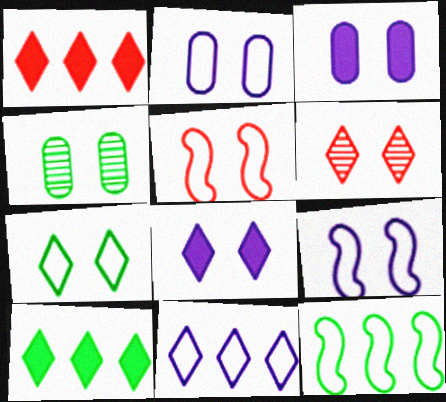[[2, 5, 7], 
[4, 5, 8], 
[6, 7, 8]]